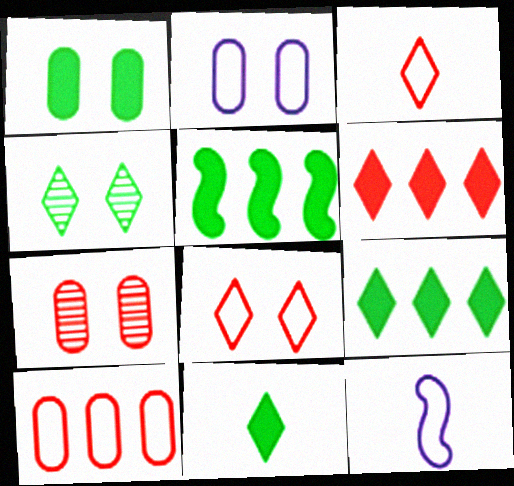[[1, 2, 7], 
[1, 5, 11], 
[7, 9, 12]]